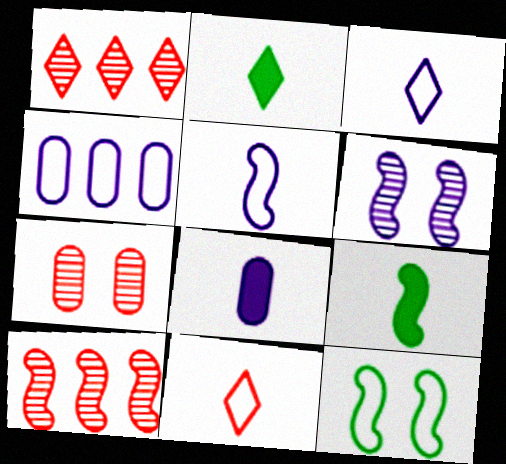[[1, 8, 12], 
[4, 11, 12]]